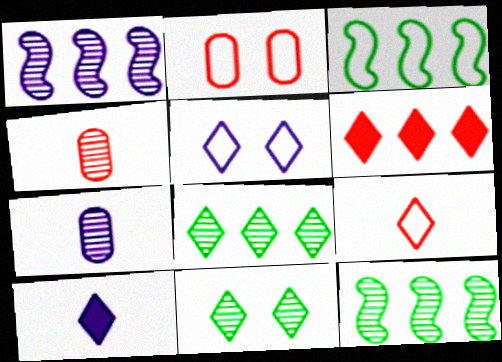[[1, 4, 11], 
[2, 10, 12]]